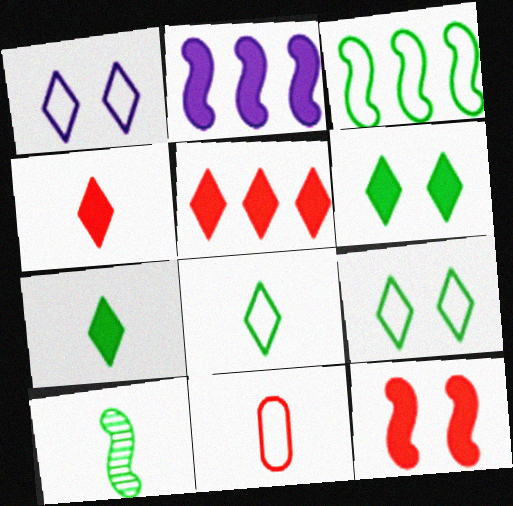[[1, 3, 11]]